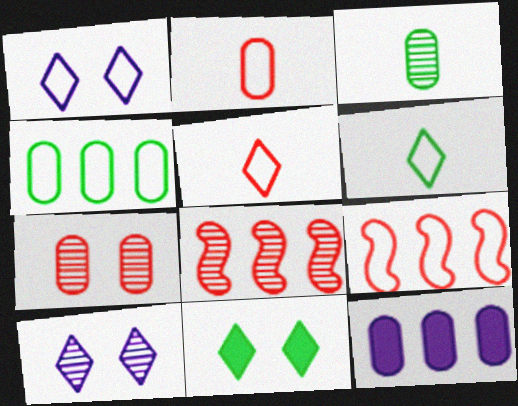[[3, 8, 10]]